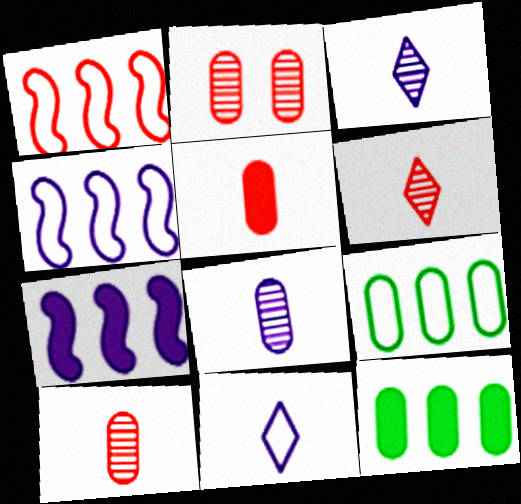[]